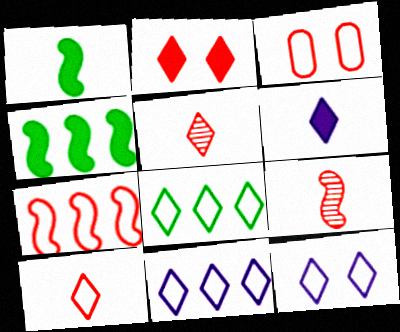[[3, 7, 10], 
[8, 10, 12]]